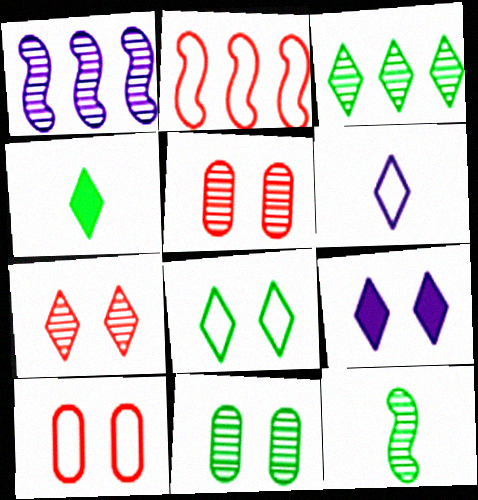[[1, 4, 10], 
[3, 4, 8], 
[3, 11, 12], 
[7, 8, 9]]